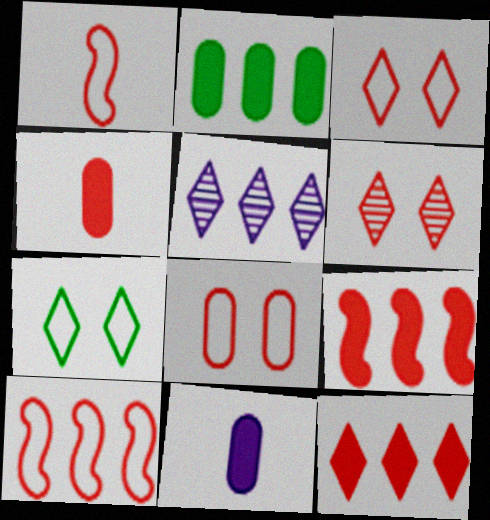[[2, 5, 10], 
[4, 6, 10]]